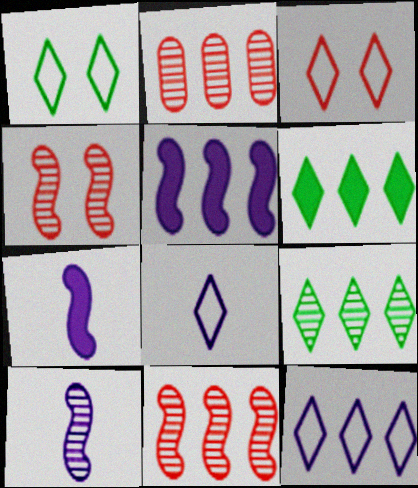[[1, 2, 7]]